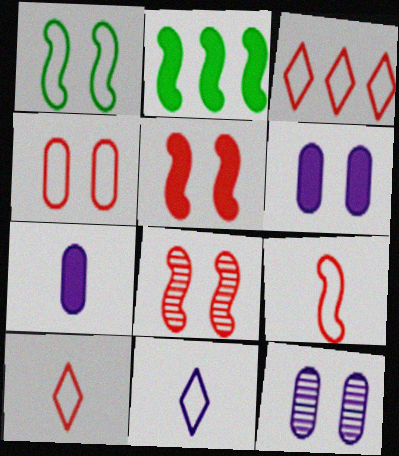[[2, 10, 12], 
[3, 4, 9]]